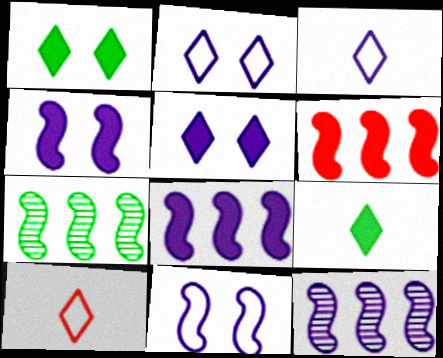[]